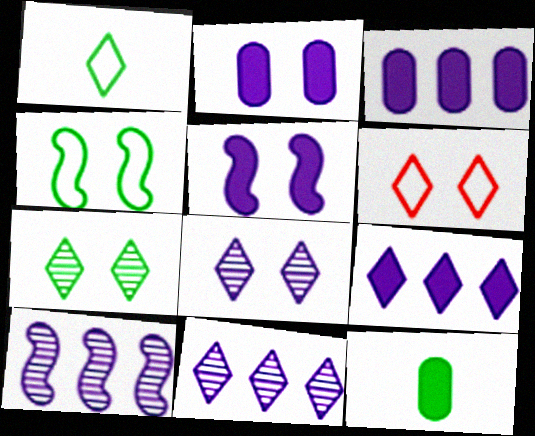[[6, 10, 12]]